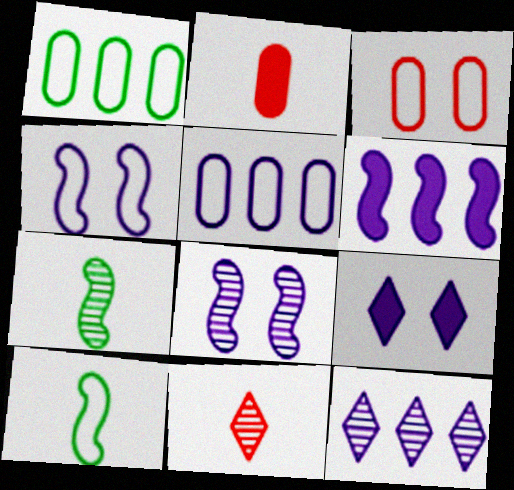[[5, 6, 12]]